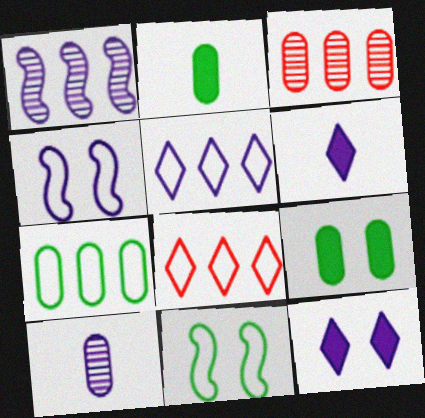[[3, 6, 11]]